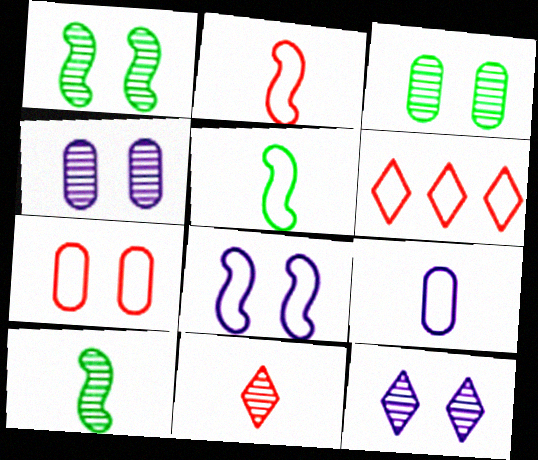[[2, 6, 7]]